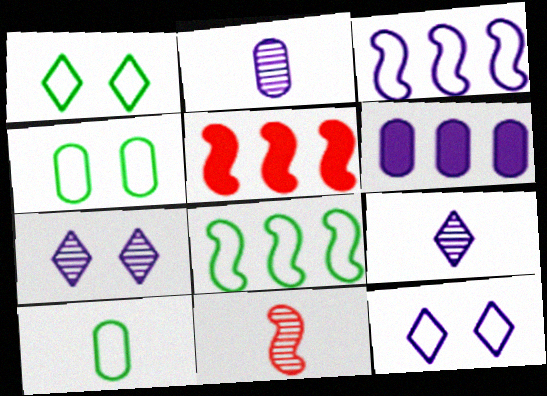[[1, 2, 5], 
[1, 6, 11], 
[1, 8, 10], 
[4, 5, 9], 
[5, 7, 10]]